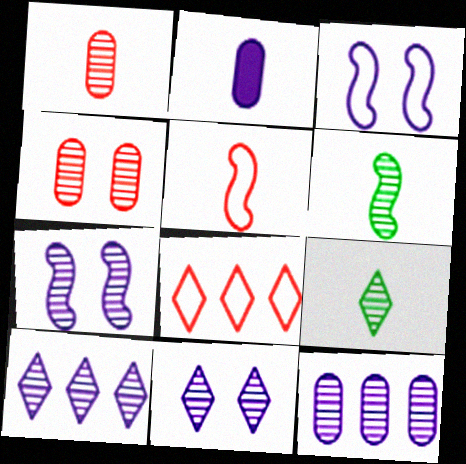[[2, 3, 10], 
[2, 5, 9], 
[4, 6, 10]]